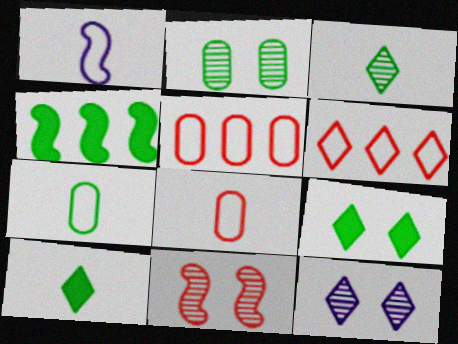[[1, 4, 11], 
[2, 11, 12], 
[4, 8, 12], 
[6, 10, 12]]